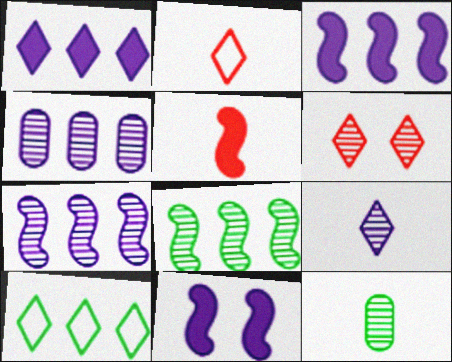[[6, 7, 12]]